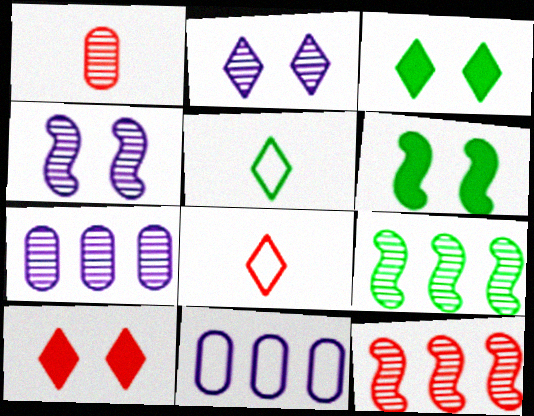[[1, 2, 9], 
[6, 7, 8]]